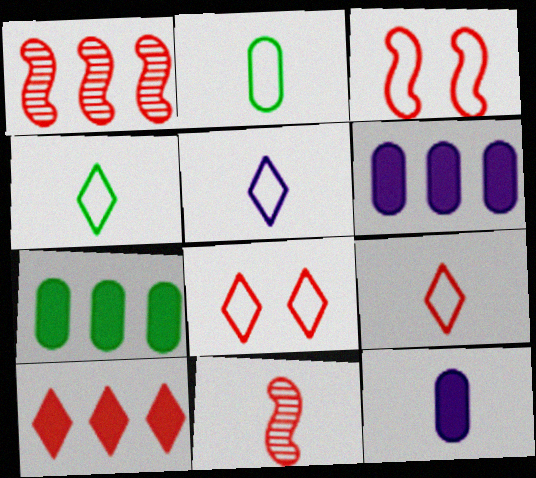[[4, 5, 9], 
[4, 11, 12]]